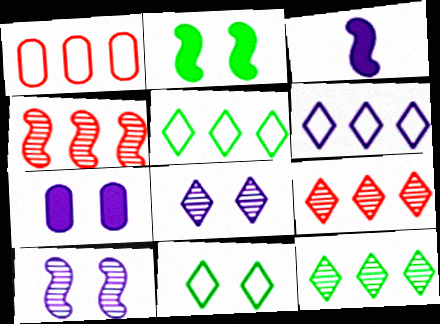[]